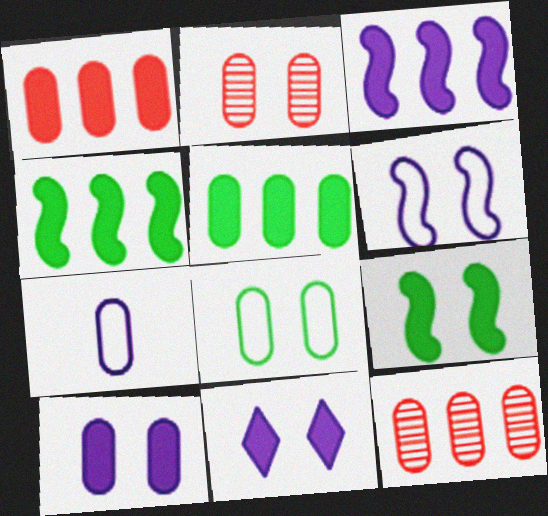[[2, 5, 7], 
[2, 8, 10]]